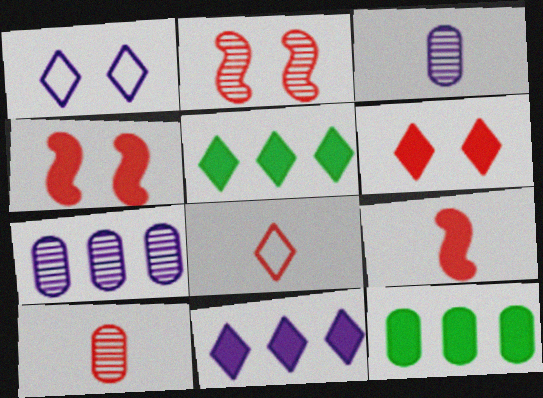[[8, 9, 10]]